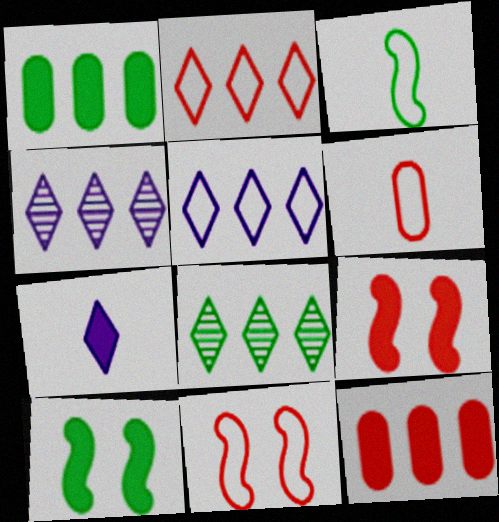[[1, 7, 9], 
[2, 6, 11], 
[4, 6, 10], 
[7, 10, 12]]